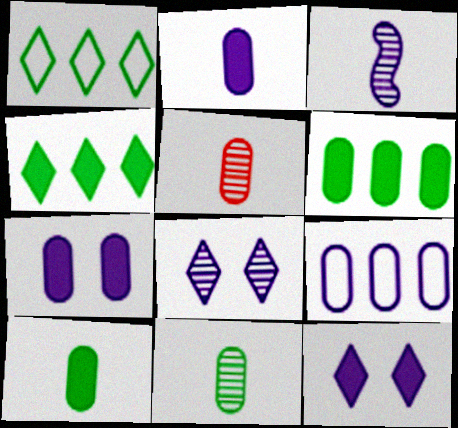[[3, 9, 12]]